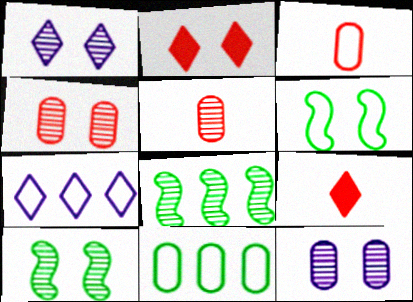[[1, 4, 10], 
[1, 5, 8], 
[2, 6, 12], 
[3, 6, 7]]